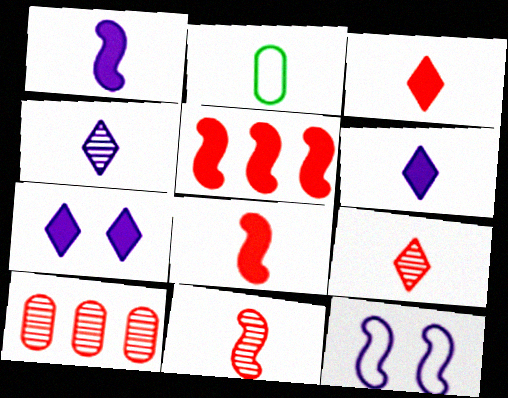[[1, 2, 9], 
[2, 4, 8], 
[2, 6, 11]]